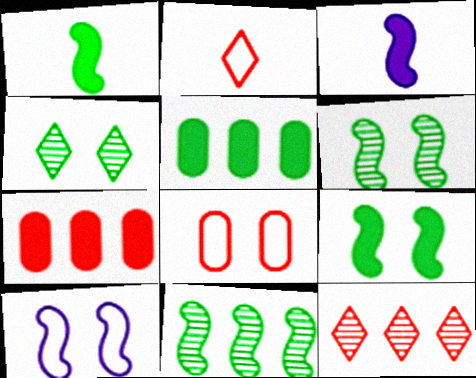[]